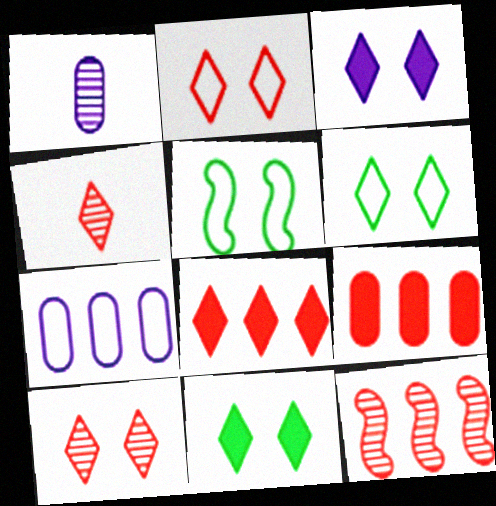[[1, 5, 8], 
[2, 4, 8], 
[3, 6, 10]]